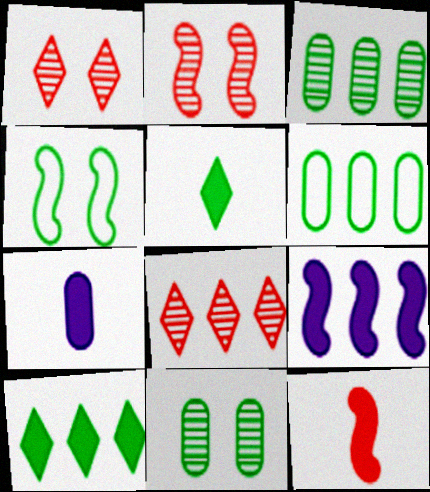[[3, 4, 5], 
[4, 7, 8], 
[5, 7, 12], 
[6, 8, 9]]